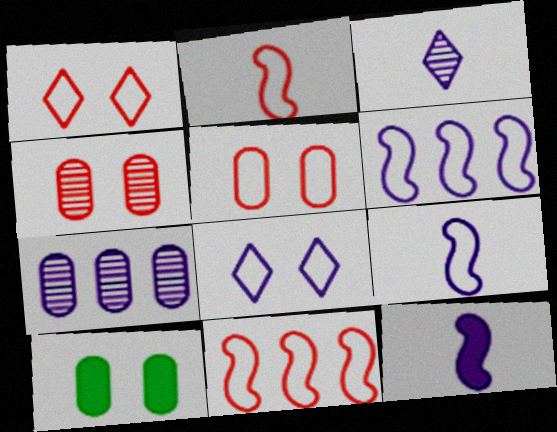[[3, 10, 11], 
[7, 8, 12]]